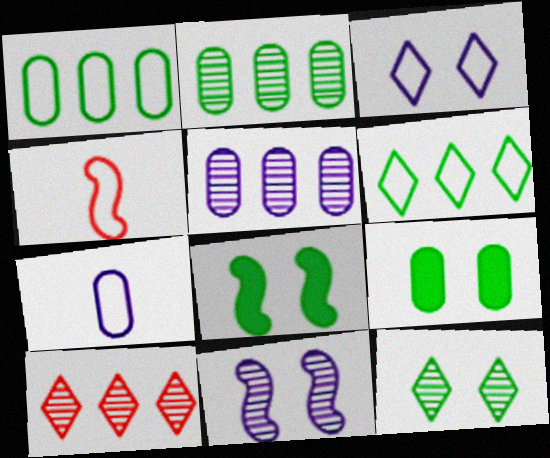[[1, 3, 4], 
[7, 8, 10]]